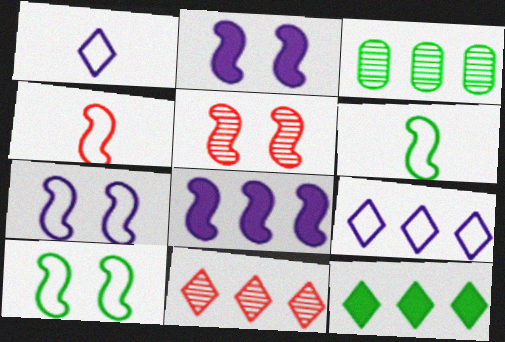[[2, 5, 10], 
[5, 6, 8], 
[9, 11, 12]]